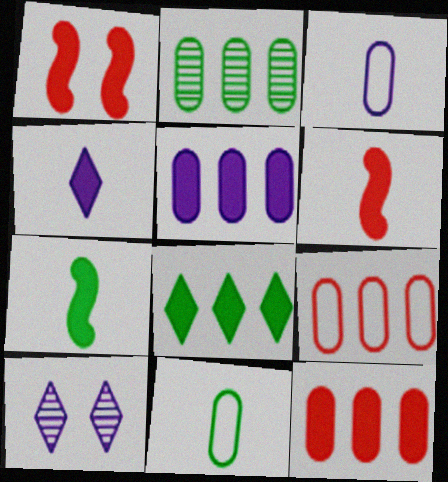[[2, 5, 9], 
[7, 9, 10]]